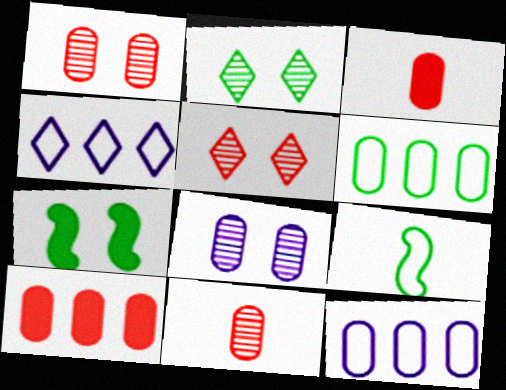[[3, 6, 8], 
[4, 7, 11]]